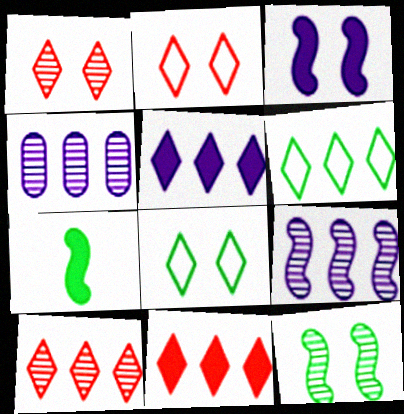[[2, 4, 7], 
[5, 6, 10]]